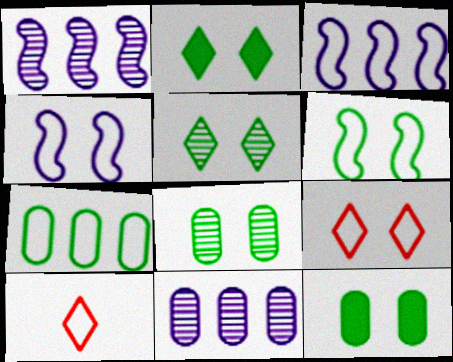[[1, 10, 12], 
[2, 6, 8], 
[4, 7, 10], 
[5, 6, 12]]